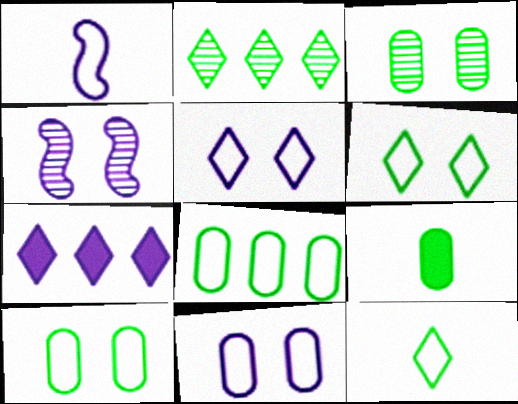[[3, 8, 9]]